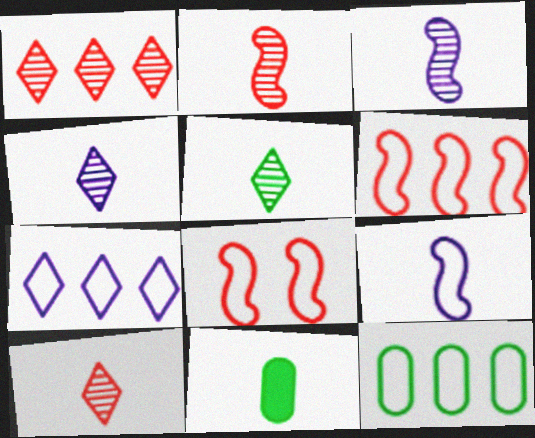[[4, 5, 10], 
[6, 7, 12], 
[9, 10, 11]]